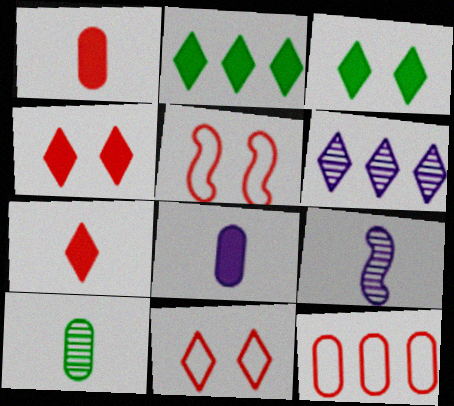[[3, 9, 12]]